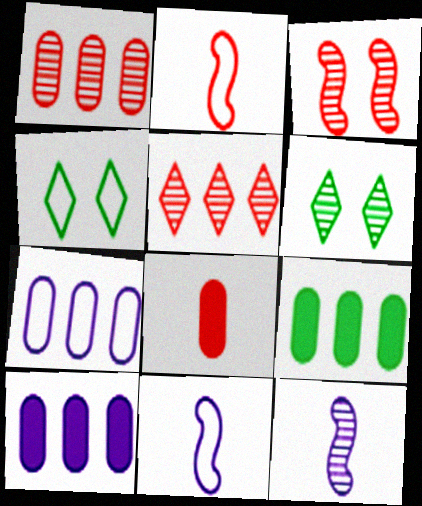[[1, 6, 12], 
[1, 7, 9], 
[2, 4, 7], 
[2, 6, 10]]